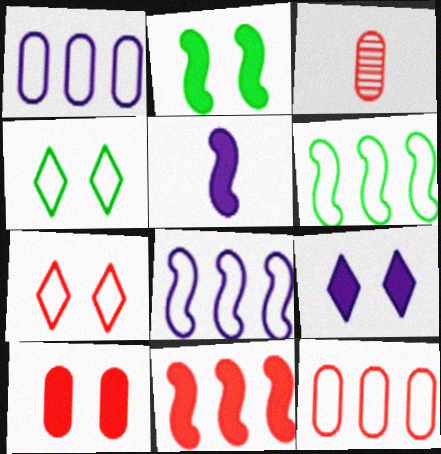[[2, 5, 11], 
[2, 9, 10], 
[3, 6, 9], 
[3, 7, 11], 
[3, 10, 12]]